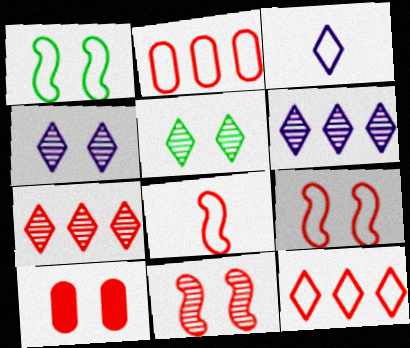[[1, 2, 3], 
[1, 4, 10], 
[7, 8, 10]]